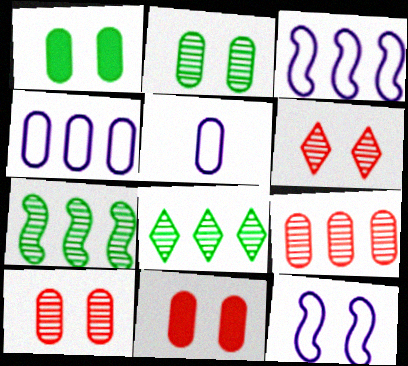[[1, 5, 9], 
[1, 6, 12]]